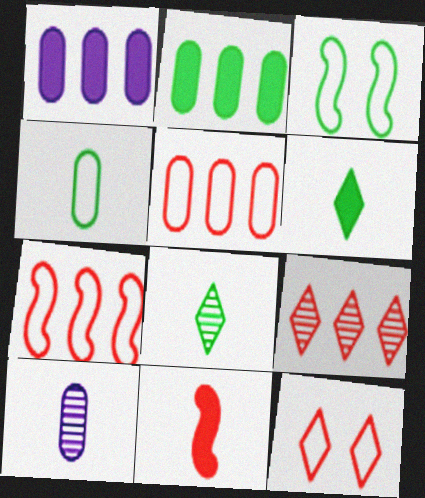[[2, 3, 8]]